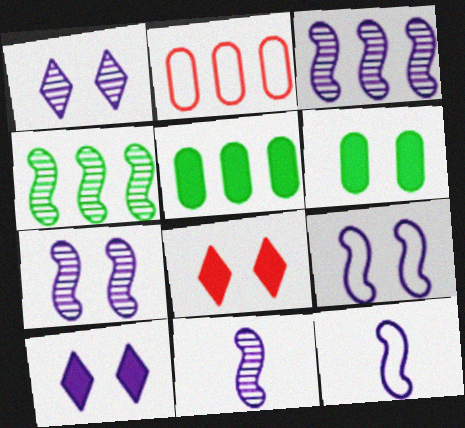[[3, 7, 11]]